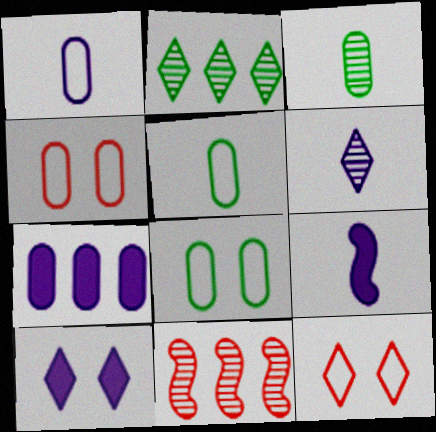[[1, 6, 9], 
[2, 4, 9], 
[3, 4, 7], 
[5, 10, 11], 
[7, 9, 10]]